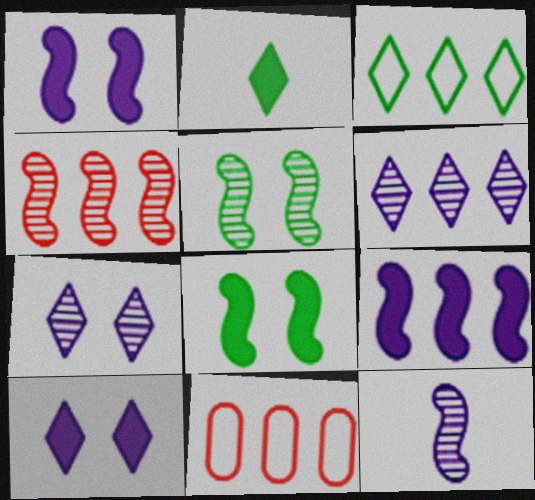[[4, 5, 12]]